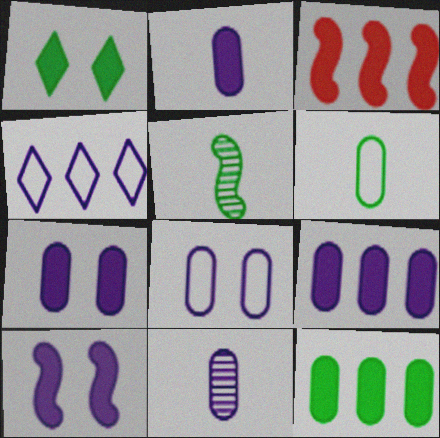[[1, 2, 3], 
[2, 7, 9], 
[4, 10, 11], 
[8, 9, 11]]